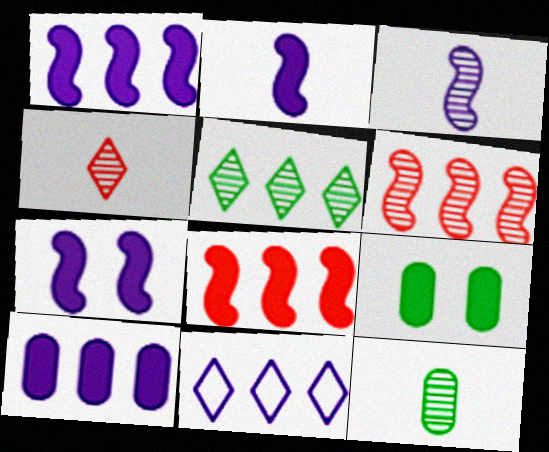[[1, 2, 7], 
[3, 4, 12]]